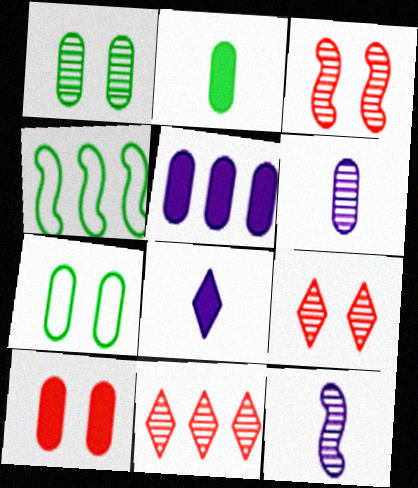[[1, 11, 12], 
[2, 5, 10], 
[4, 5, 11]]